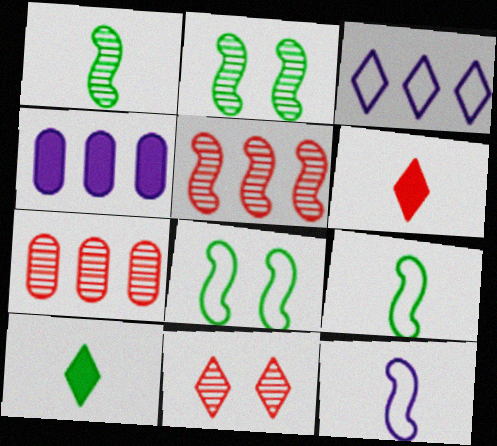[[3, 10, 11], 
[4, 9, 11]]